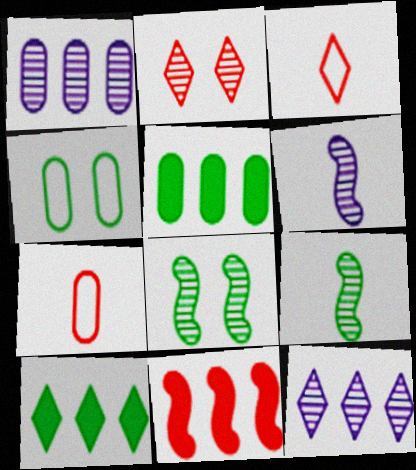[[1, 2, 9], 
[2, 7, 11], 
[4, 9, 10]]